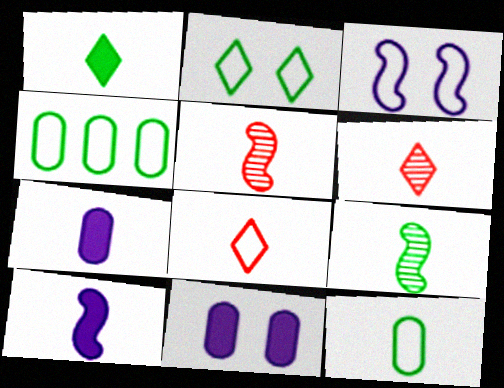[[1, 9, 12], 
[3, 4, 8], 
[6, 10, 12], 
[7, 8, 9]]